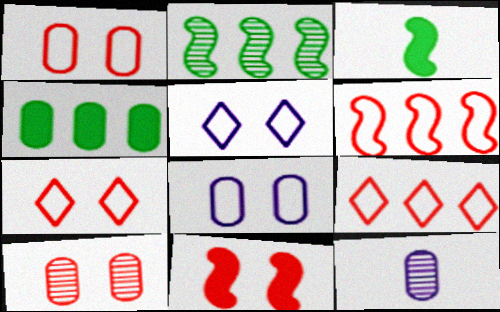[[1, 4, 12], 
[7, 10, 11]]